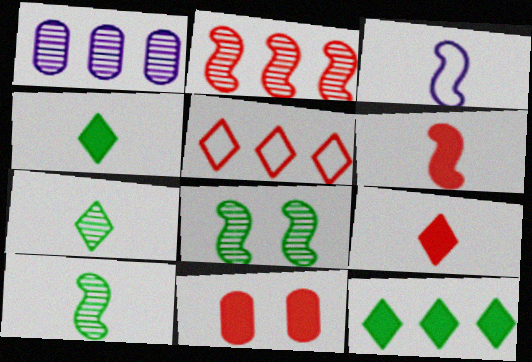[[3, 6, 10]]